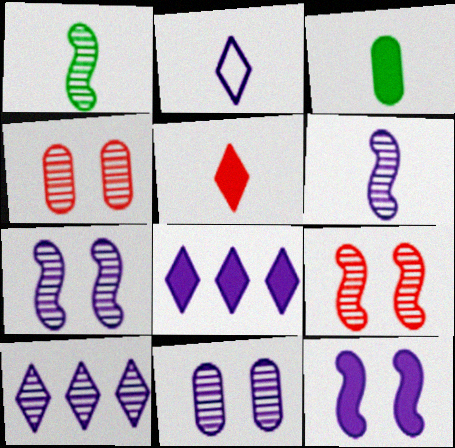[[1, 4, 10], 
[6, 10, 11]]